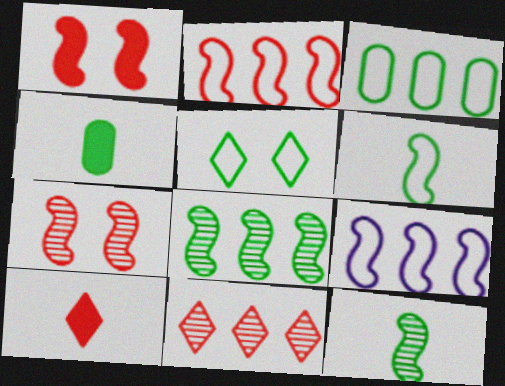[[1, 9, 12], 
[3, 5, 6], 
[4, 5, 8]]